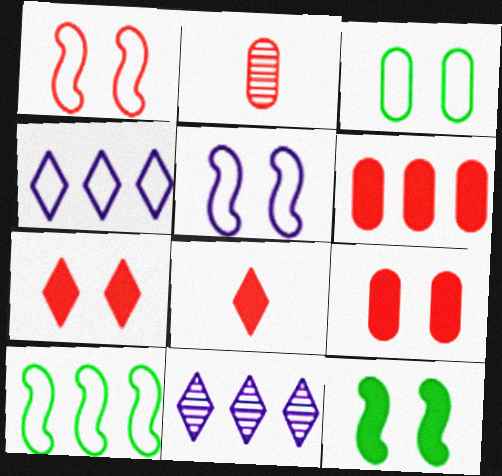[[2, 4, 12], 
[6, 10, 11]]